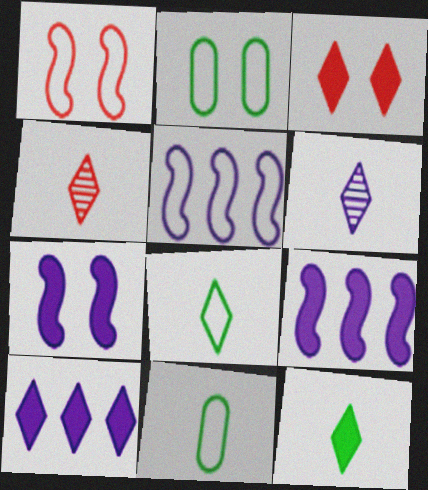[[2, 4, 9], 
[3, 10, 12]]